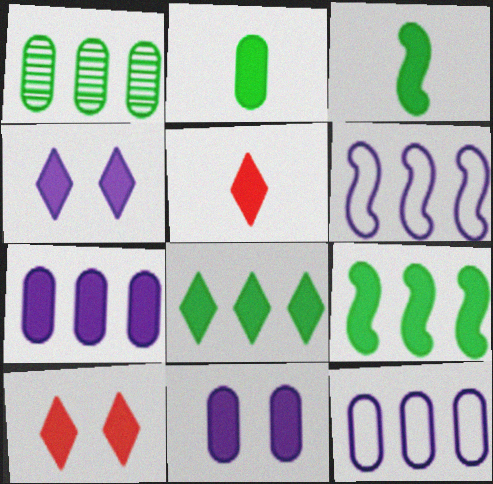[[3, 7, 10], 
[4, 5, 8], 
[5, 9, 11]]